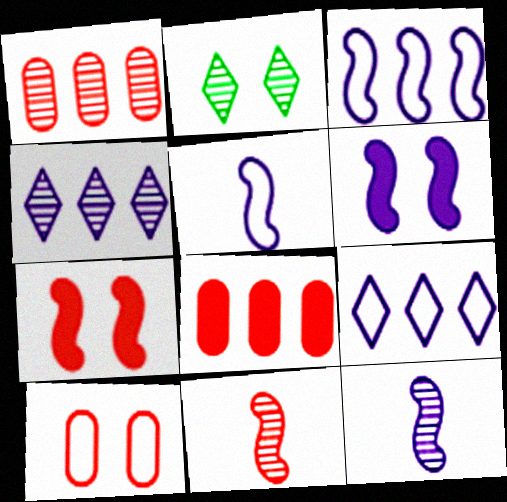[[1, 2, 12], 
[2, 5, 8], 
[2, 6, 10], 
[3, 6, 12]]